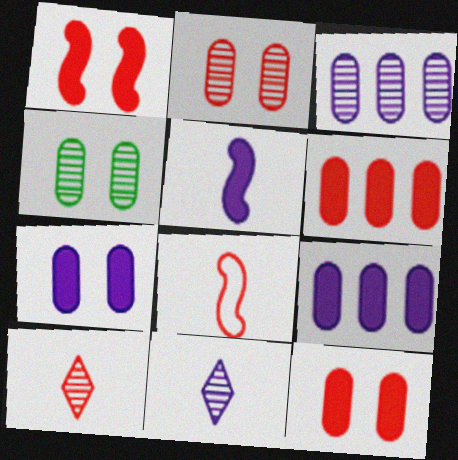[]